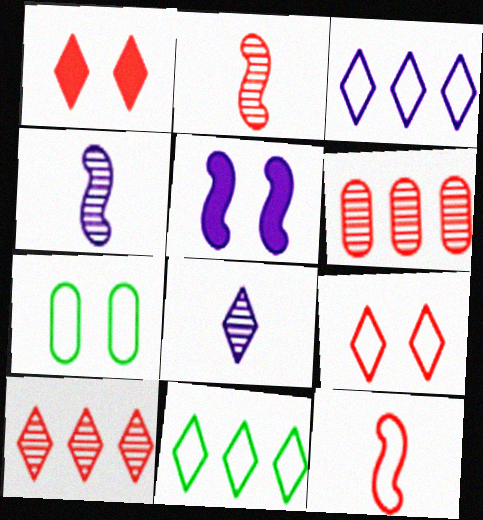[[1, 6, 12], 
[1, 8, 11], 
[3, 7, 12]]